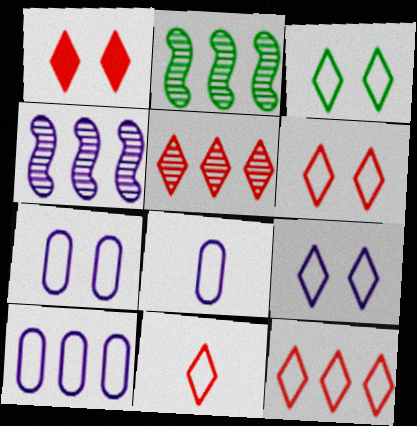[[1, 2, 8], 
[1, 5, 11], 
[3, 6, 9], 
[6, 11, 12], 
[7, 8, 10]]